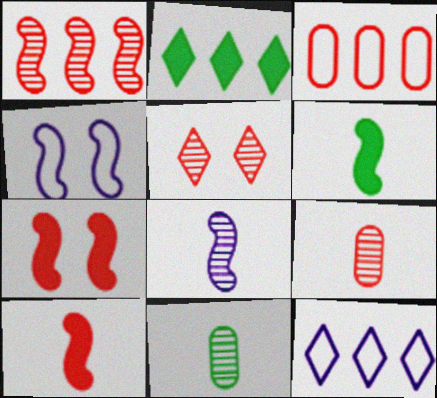[[1, 4, 6], 
[1, 5, 9], 
[2, 4, 9], 
[3, 5, 10], 
[7, 11, 12]]